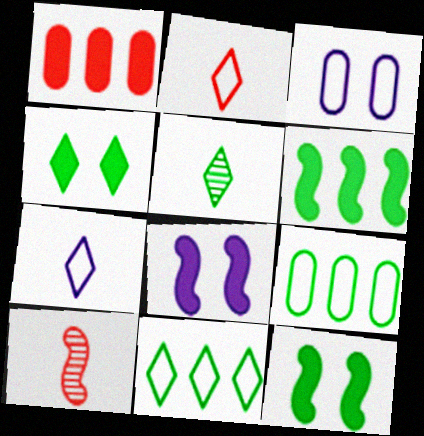[[4, 5, 11], 
[5, 9, 12]]